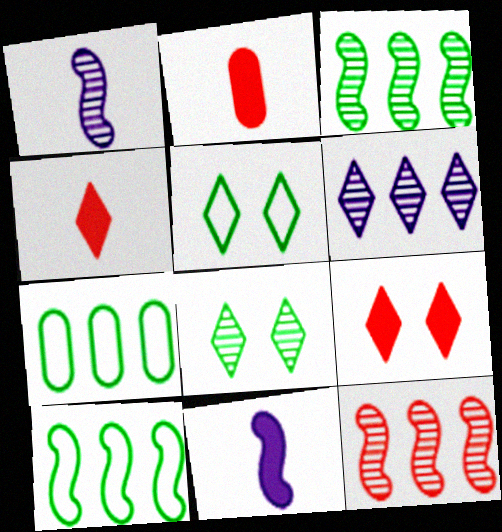[[1, 7, 9], 
[4, 5, 6]]